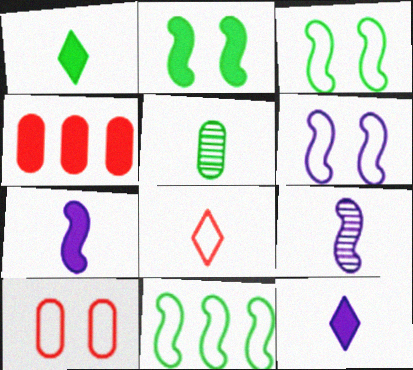[[2, 4, 12], 
[5, 7, 8]]